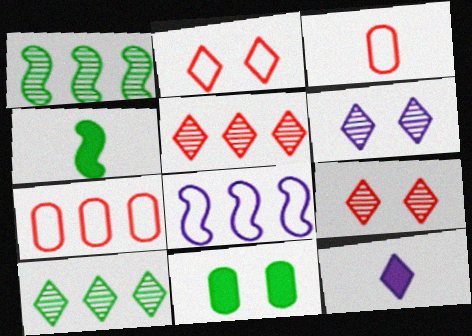[[2, 10, 12], 
[4, 6, 7]]